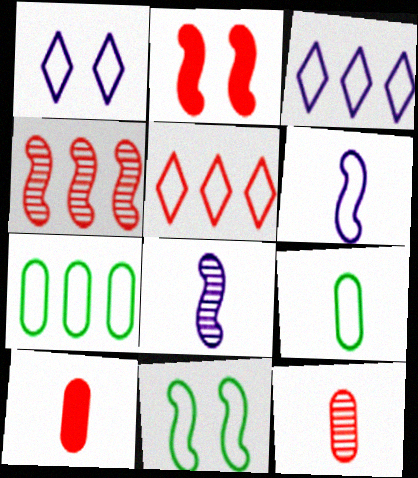[[2, 5, 12]]